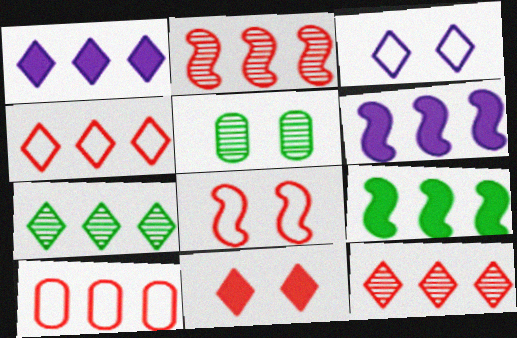[[1, 4, 7], 
[6, 7, 10]]